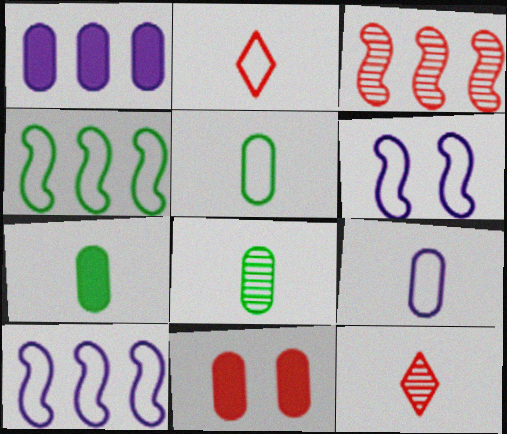[[1, 7, 11], 
[2, 3, 11], 
[5, 7, 8]]